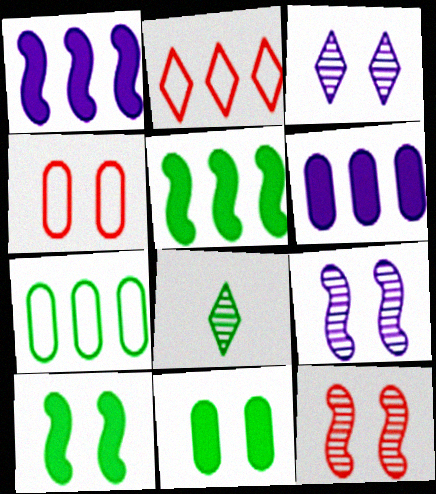[[1, 4, 8], 
[3, 4, 10], 
[7, 8, 10]]